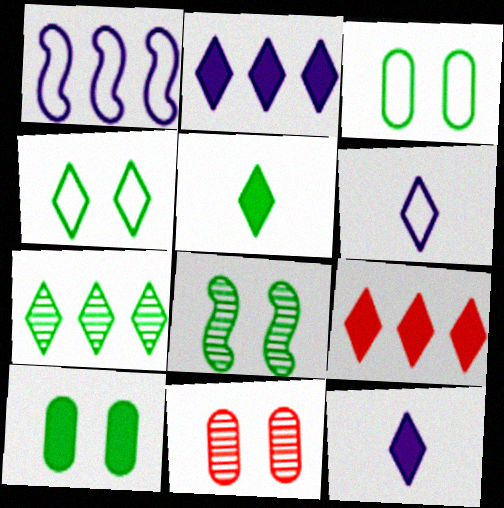[[1, 5, 11], 
[4, 5, 7], 
[4, 8, 10]]